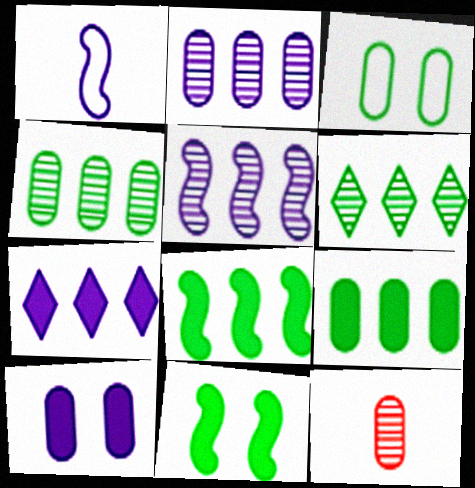[]